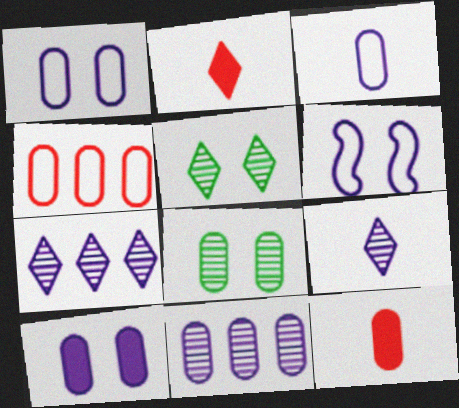[[3, 10, 11]]